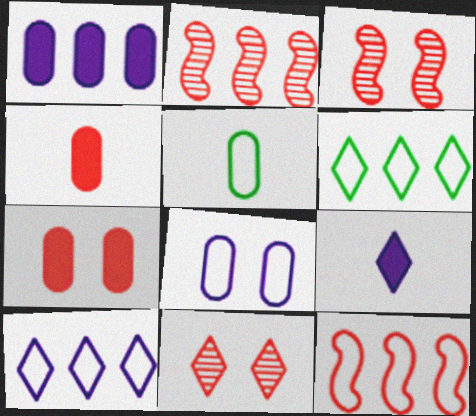[[1, 2, 6], 
[4, 11, 12], 
[6, 9, 11]]